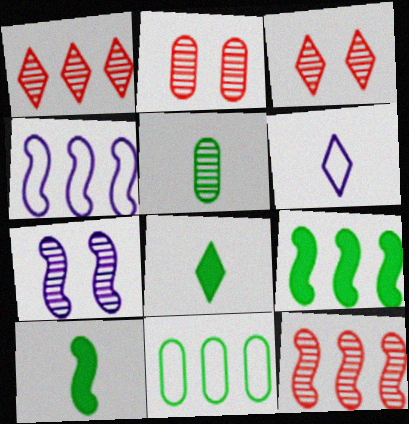[[1, 5, 7], 
[2, 4, 8], 
[2, 6, 9], 
[4, 9, 12]]